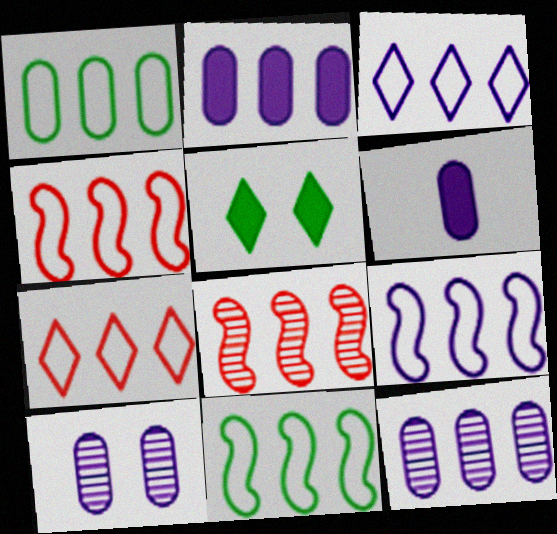[[1, 3, 4], 
[1, 7, 9], 
[4, 9, 11]]